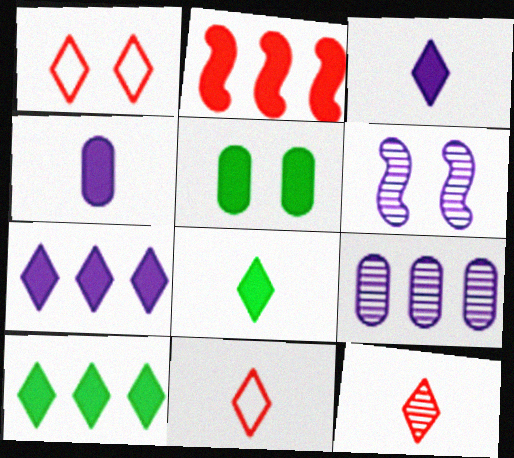[[1, 5, 6], 
[2, 3, 5]]